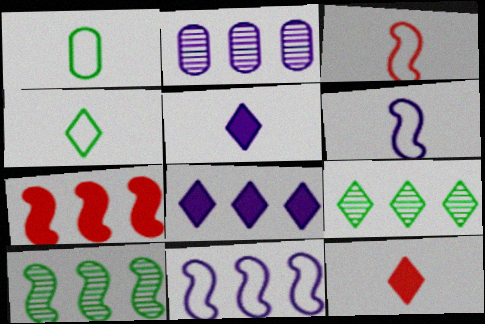[[2, 8, 11], 
[7, 10, 11]]